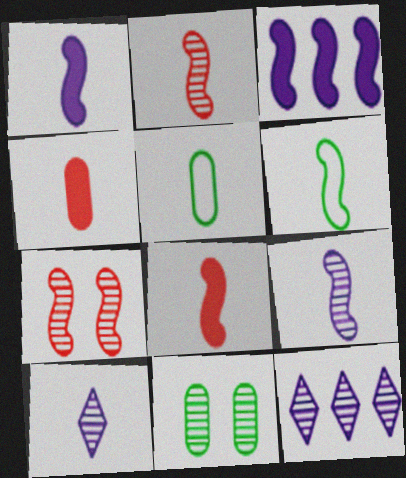[[1, 2, 6], 
[2, 11, 12], 
[3, 6, 7], 
[4, 6, 10], 
[5, 8, 10], 
[6, 8, 9]]